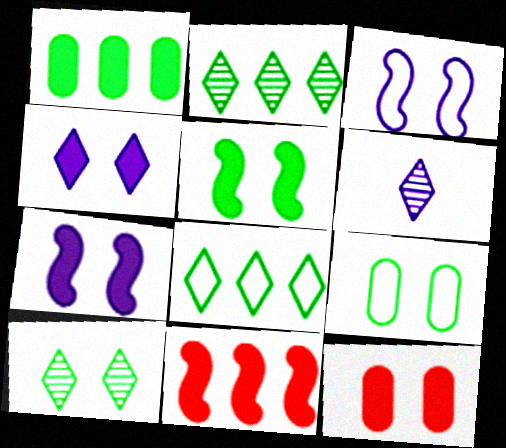[[3, 10, 12], 
[4, 5, 12], 
[5, 9, 10], 
[6, 9, 11]]